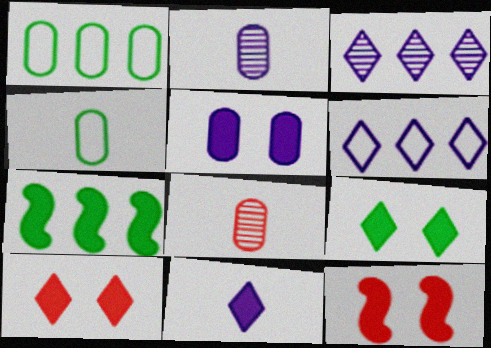[[1, 5, 8], 
[3, 4, 12], 
[5, 9, 12]]